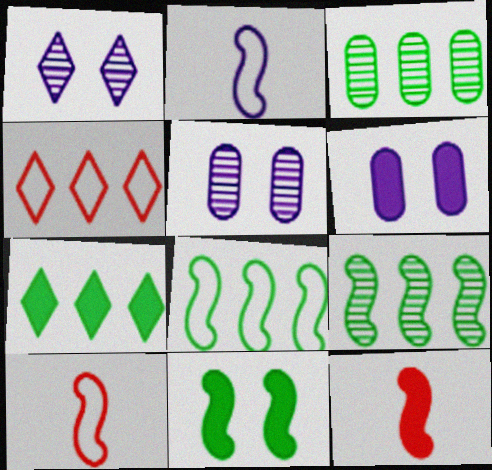[[3, 7, 8], 
[5, 7, 10], 
[6, 7, 12]]